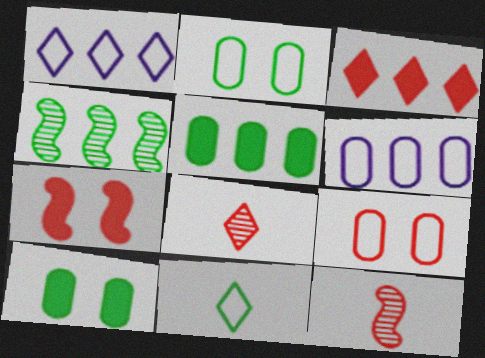[[1, 10, 12], 
[3, 4, 6], 
[3, 9, 12], 
[4, 10, 11]]